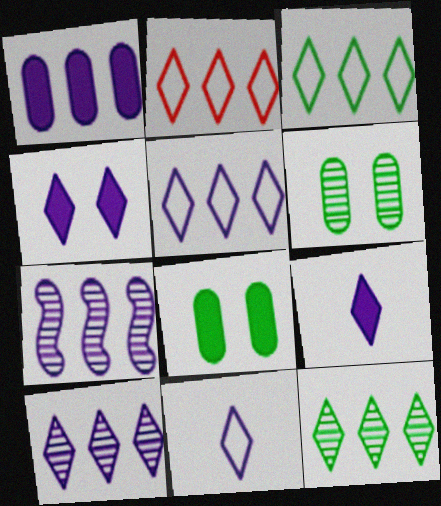[[1, 5, 7], 
[2, 3, 5], 
[4, 10, 11]]